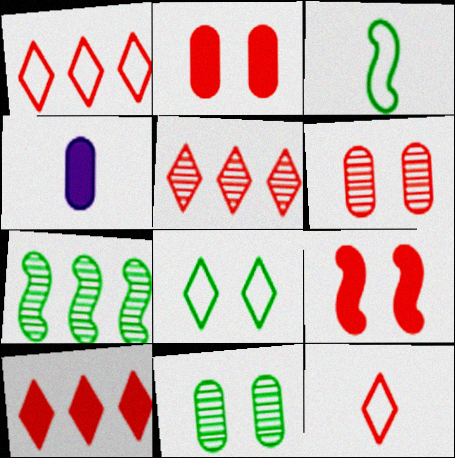[[1, 5, 10]]